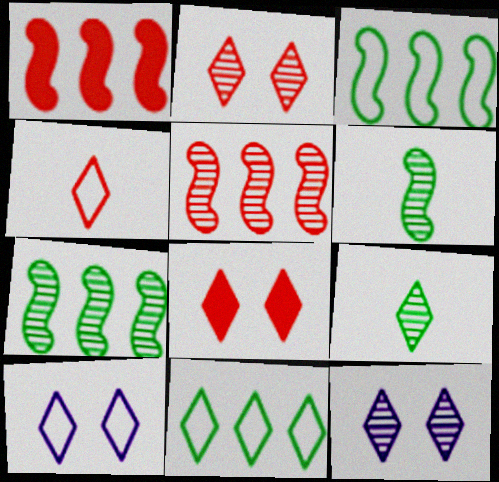[[4, 10, 11]]